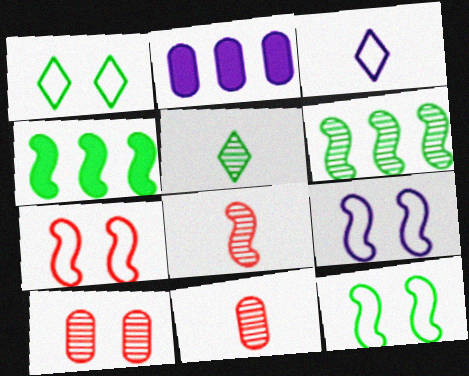[[1, 2, 8], 
[2, 5, 7], 
[3, 4, 10], 
[4, 8, 9], 
[7, 9, 12]]